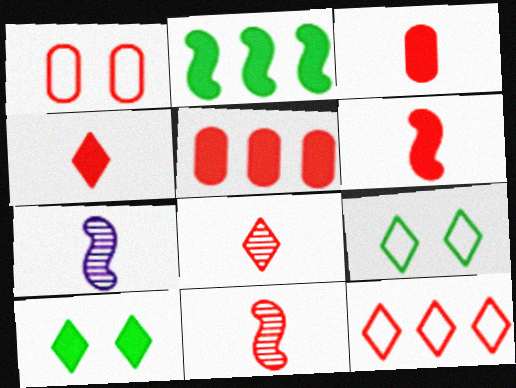[[3, 4, 6], 
[5, 7, 9]]